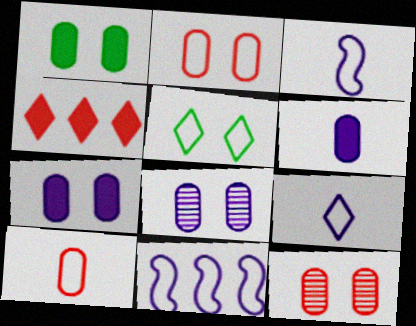[[1, 2, 8], 
[5, 10, 11]]